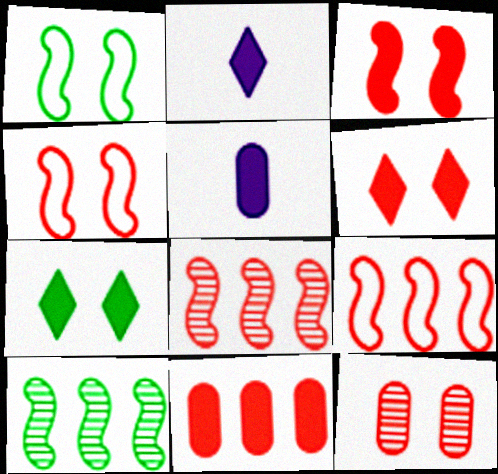[[4, 6, 12]]